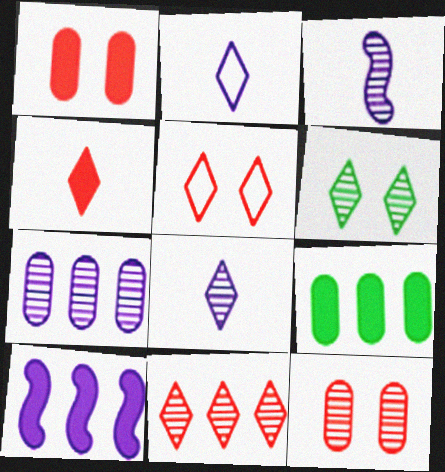[[3, 5, 9], 
[4, 5, 11], 
[6, 8, 11]]